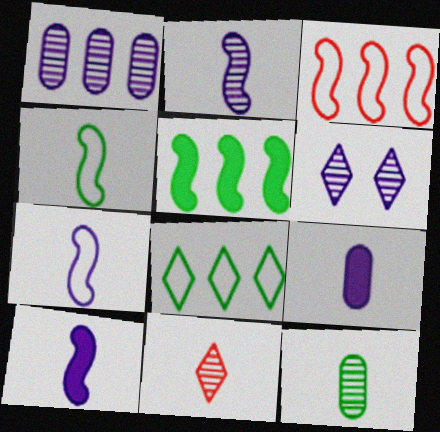[[1, 2, 6], 
[2, 7, 10], 
[2, 11, 12], 
[4, 9, 11]]